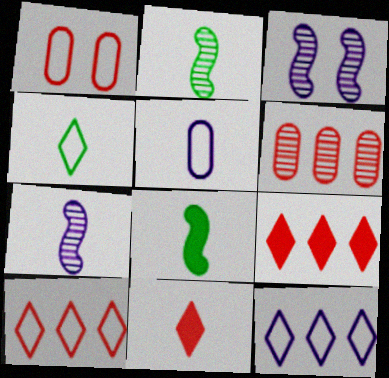[[2, 5, 11]]